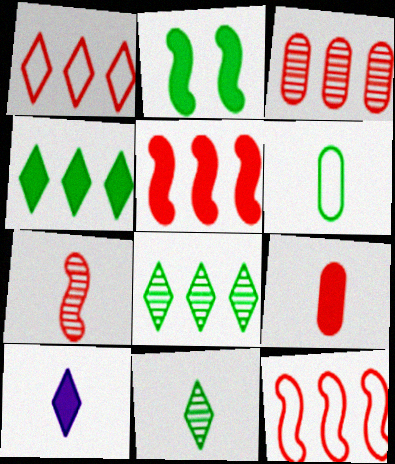[[1, 3, 5], 
[2, 6, 8], 
[6, 7, 10]]